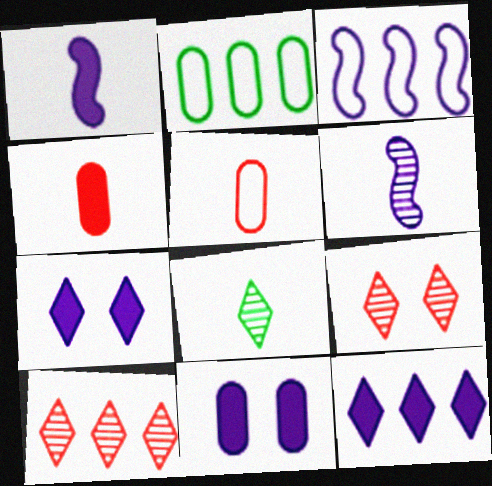[[1, 2, 9], 
[1, 5, 8], 
[1, 11, 12]]